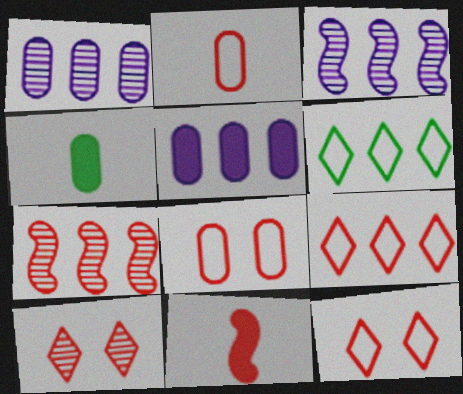[[1, 4, 8], 
[3, 4, 12], 
[5, 6, 7]]